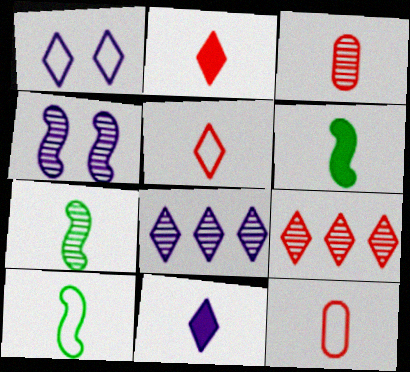[[1, 8, 11], 
[3, 10, 11], 
[6, 7, 10], 
[7, 11, 12]]